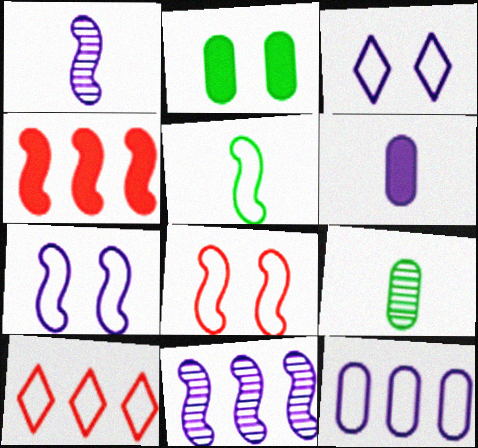[[1, 2, 10], 
[3, 4, 9], 
[3, 6, 11]]